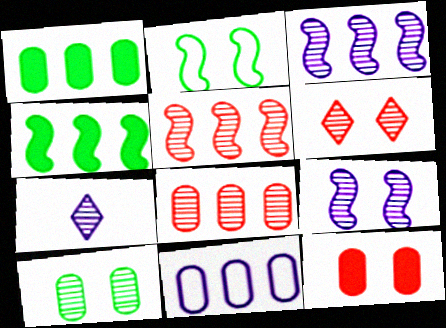[[1, 8, 11], 
[5, 7, 10], 
[6, 9, 10]]